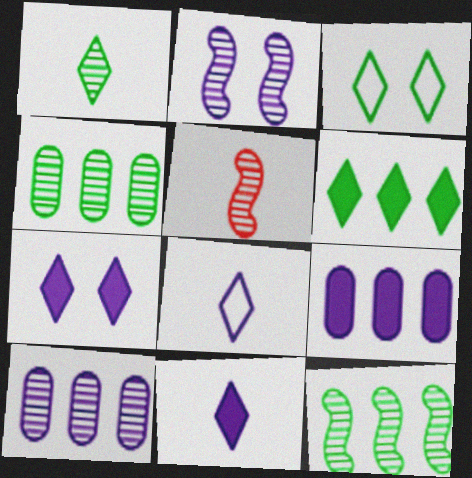[[1, 3, 6], 
[2, 5, 12], 
[2, 8, 9], 
[3, 5, 9]]